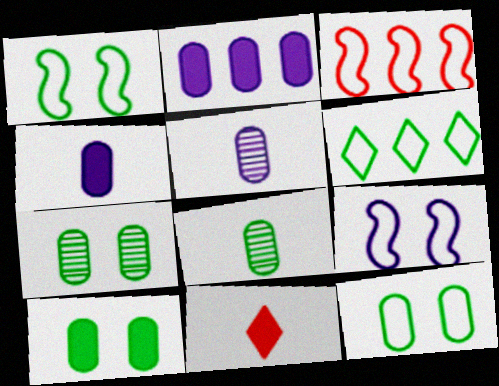[[7, 10, 12]]